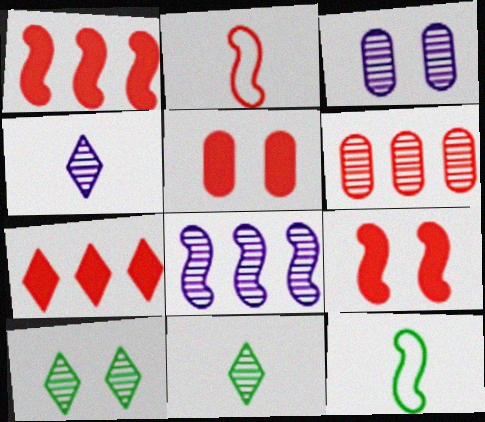[[3, 4, 8], 
[3, 7, 12], 
[8, 9, 12]]